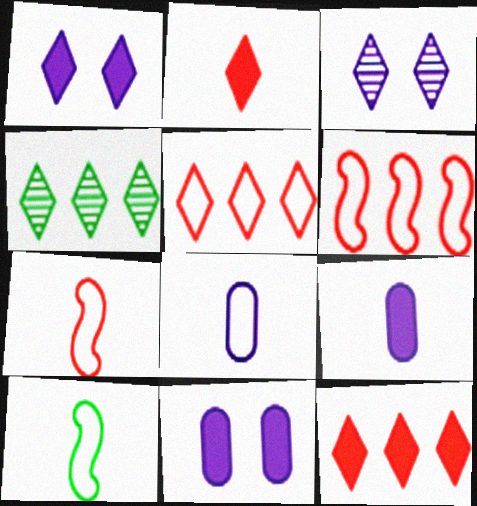[[4, 7, 11]]